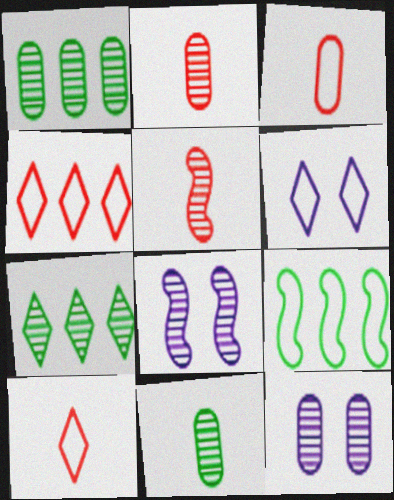[[1, 2, 12], 
[2, 7, 8], 
[3, 6, 9], 
[5, 7, 12]]